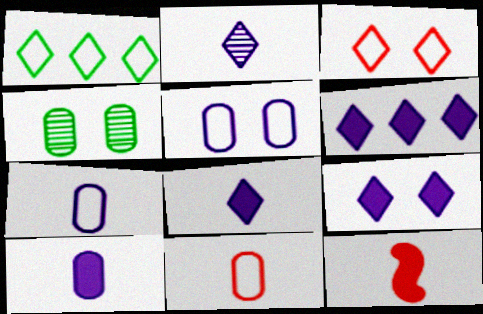[[6, 8, 9]]